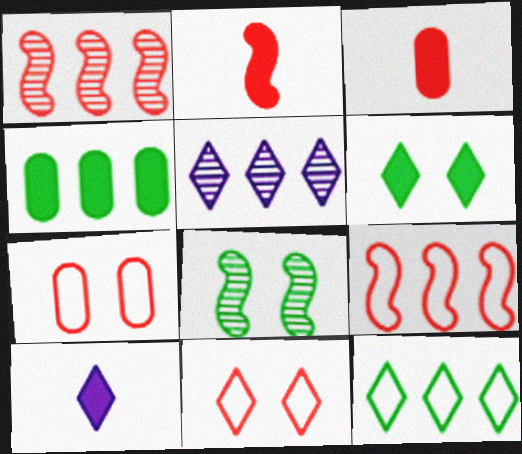[[1, 3, 11], 
[4, 5, 9]]